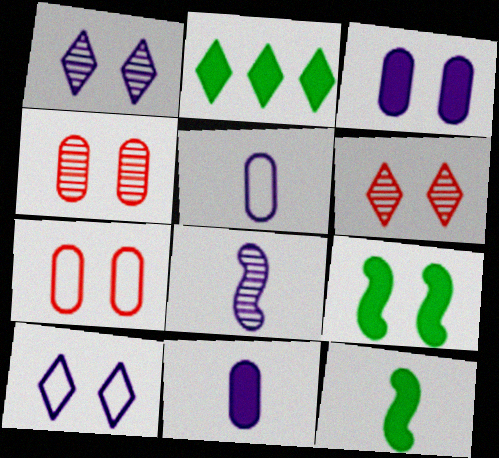[[1, 7, 9], 
[2, 7, 8], 
[4, 9, 10]]